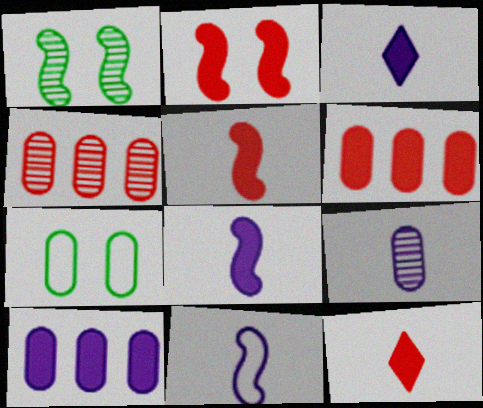[[2, 6, 12], 
[3, 9, 11], 
[6, 7, 9]]